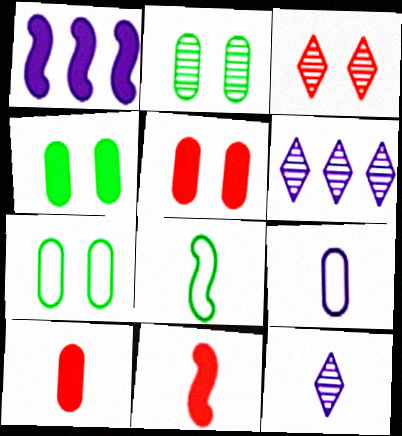[[2, 4, 7], 
[5, 6, 8], 
[6, 7, 11], 
[8, 10, 12]]